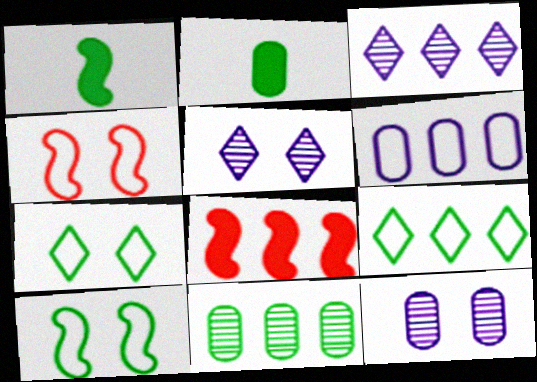[[1, 7, 11], 
[2, 3, 4]]